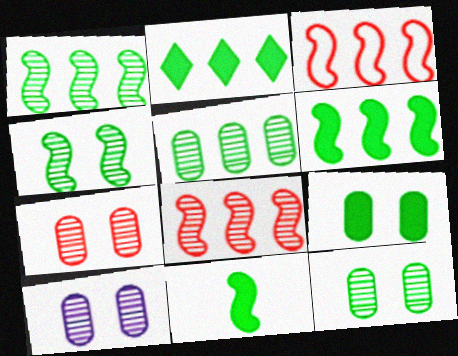[[2, 9, 11], 
[7, 10, 12]]